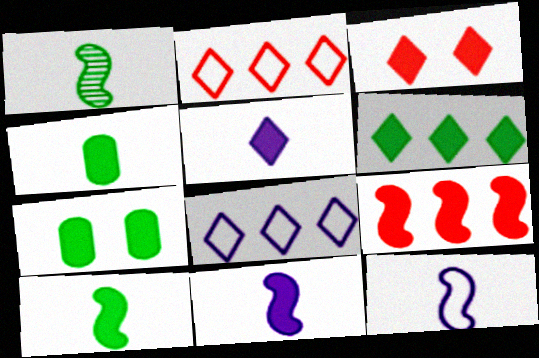[[3, 5, 6], 
[5, 7, 9], 
[6, 7, 10]]